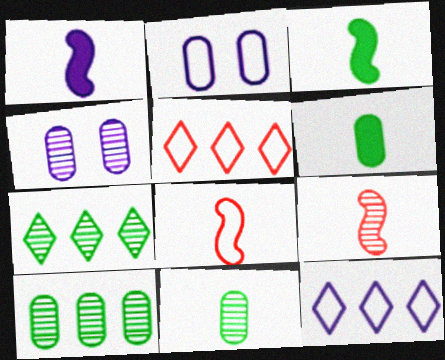[[1, 4, 12], 
[3, 4, 5], 
[4, 7, 9]]